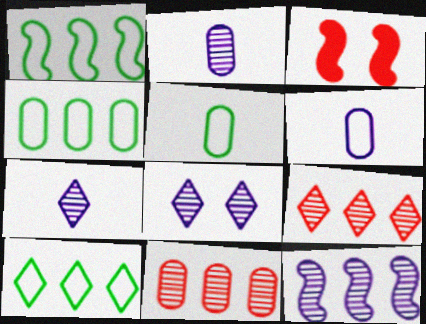[[1, 4, 10], 
[2, 3, 10], 
[2, 8, 12], 
[3, 4, 7]]